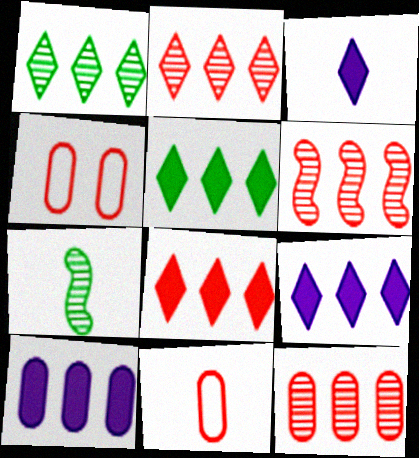[[2, 6, 12], 
[3, 7, 11], 
[4, 7, 9], 
[5, 8, 9]]